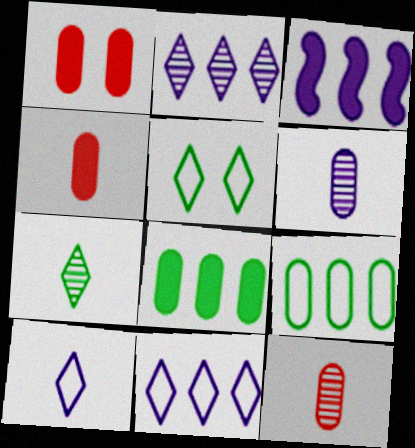[[1, 6, 9], 
[3, 5, 12]]